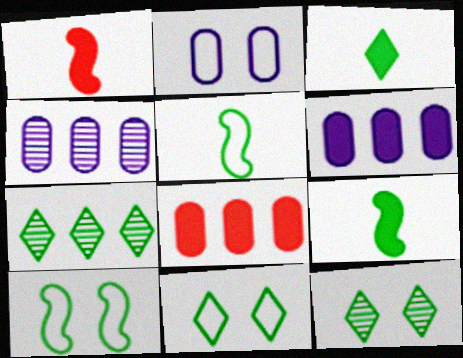[[1, 2, 7], 
[1, 4, 11], 
[3, 7, 11]]